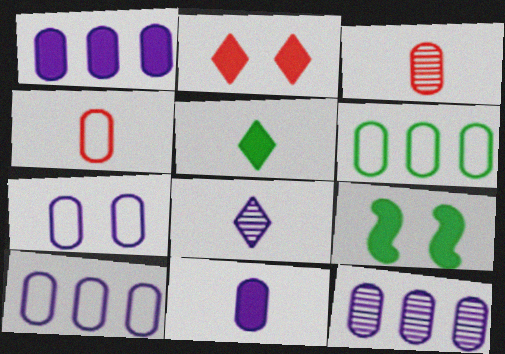[[1, 10, 12], 
[4, 6, 7], 
[7, 11, 12]]